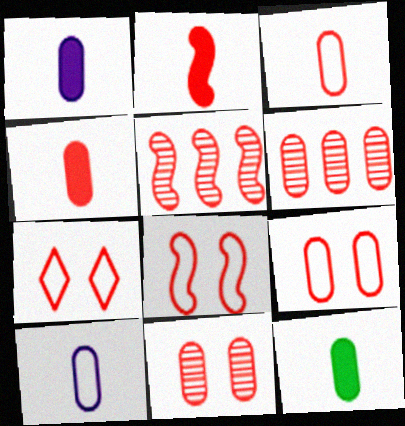[[1, 4, 12], 
[2, 5, 8], 
[2, 6, 7], 
[4, 5, 7], 
[4, 6, 9], 
[7, 8, 9]]